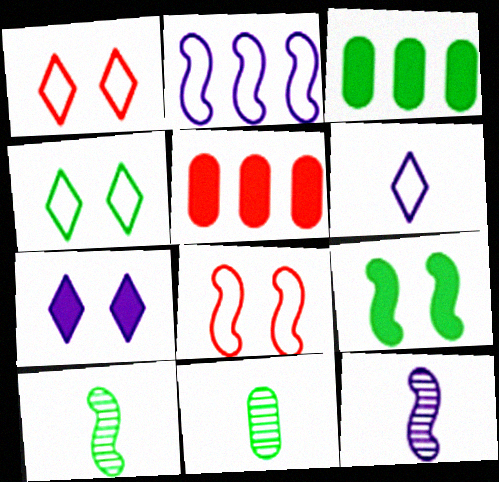[[1, 3, 12], 
[3, 4, 10], 
[4, 5, 12]]